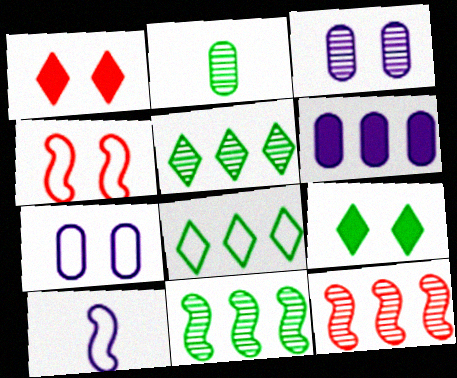[[3, 4, 9], 
[6, 8, 12]]